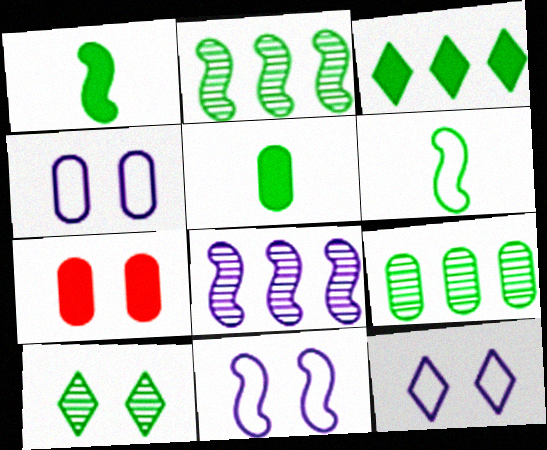[[4, 11, 12], 
[7, 10, 11]]